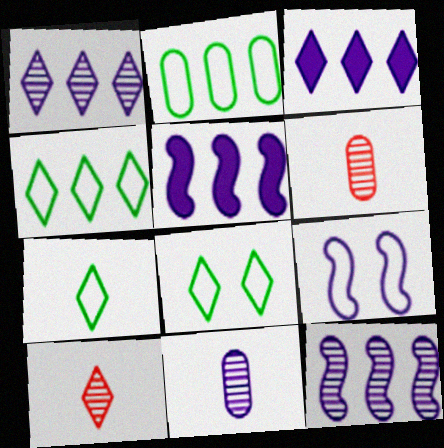[[3, 8, 10], 
[3, 9, 11], 
[4, 7, 8], 
[5, 6, 8]]